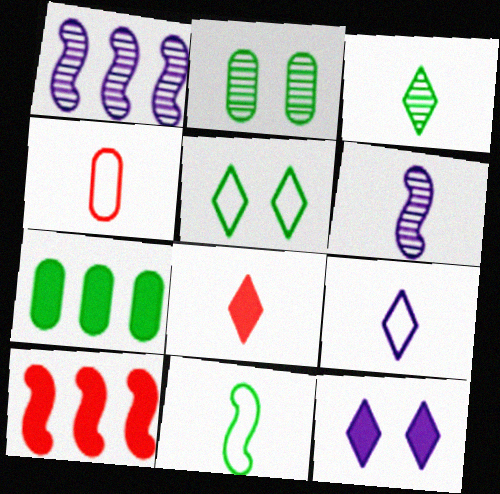[[2, 9, 10], 
[3, 8, 9], 
[4, 9, 11]]